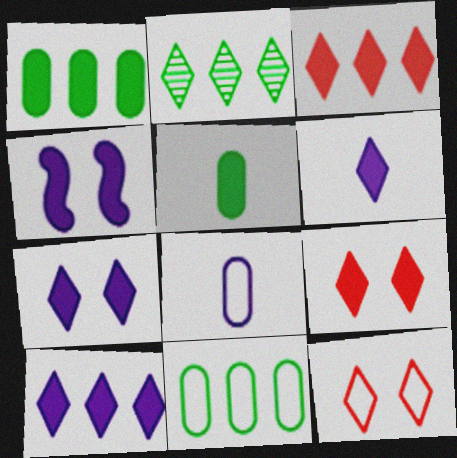[[2, 6, 12], 
[3, 4, 5], 
[6, 7, 10]]